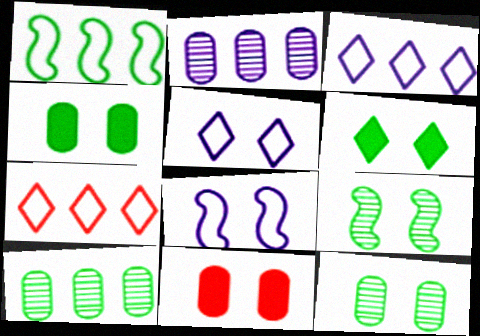[[5, 9, 11]]